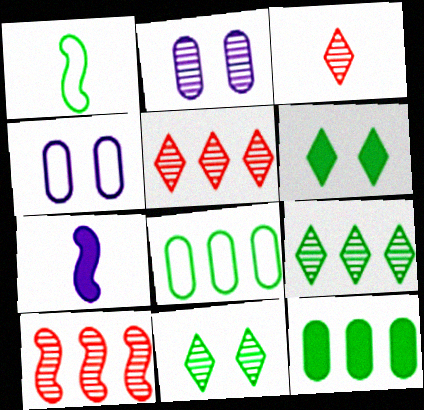[[1, 11, 12]]